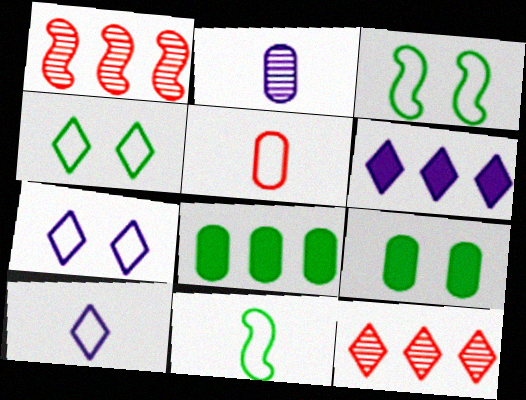[[1, 9, 10], 
[5, 10, 11]]